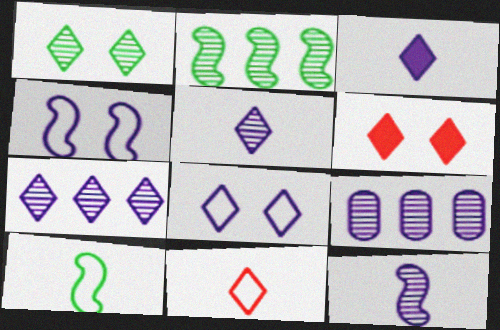[[1, 6, 8], 
[3, 4, 9], 
[3, 7, 8], 
[6, 9, 10]]